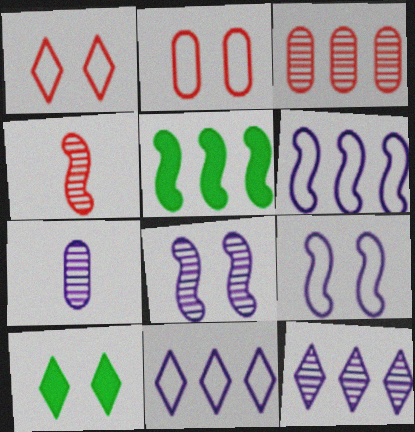[[1, 5, 7], 
[2, 8, 10], 
[3, 5, 11], 
[4, 5, 9], 
[7, 8, 12]]